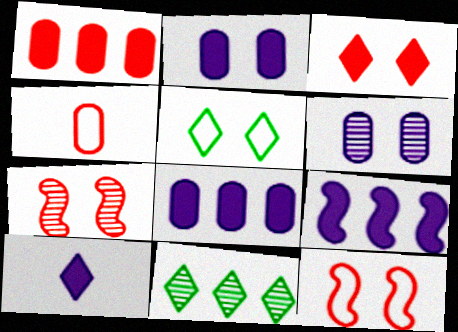[[2, 5, 7], 
[2, 9, 10]]